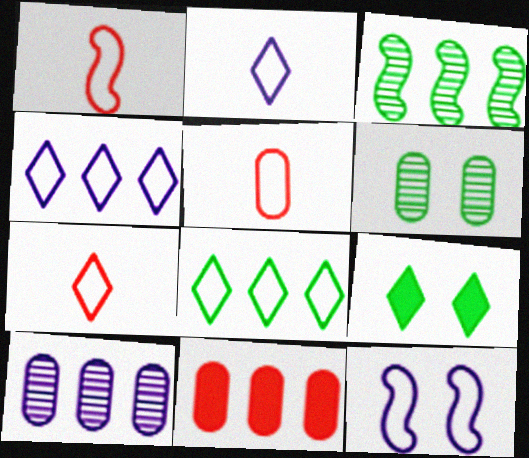[[1, 5, 7], 
[1, 9, 10], 
[3, 4, 11], 
[5, 8, 12]]